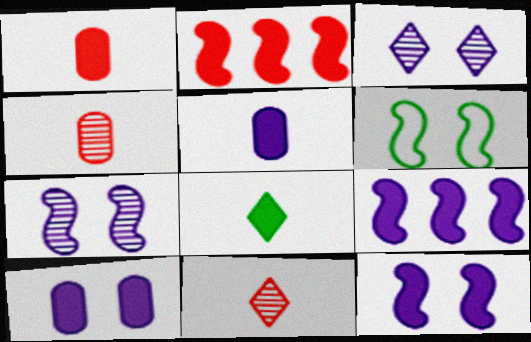[[2, 8, 10]]